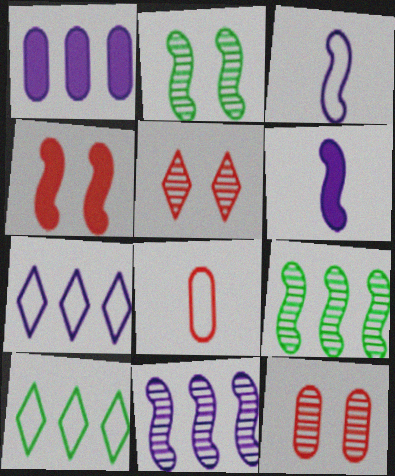[[1, 7, 11], 
[3, 4, 9], 
[6, 10, 12]]